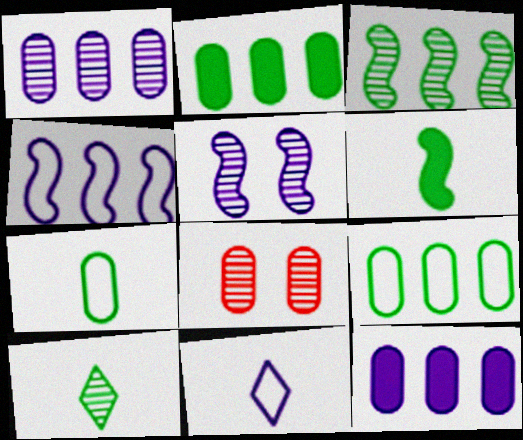[[5, 11, 12], 
[6, 7, 10], 
[7, 8, 12]]